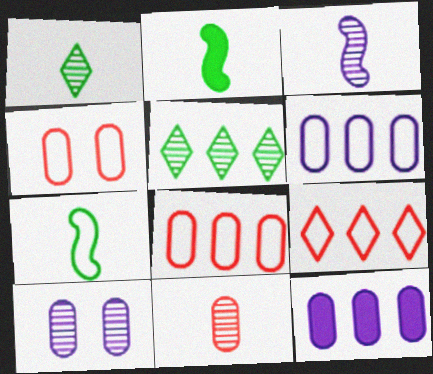[[1, 3, 11], 
[2, 9, 10]]